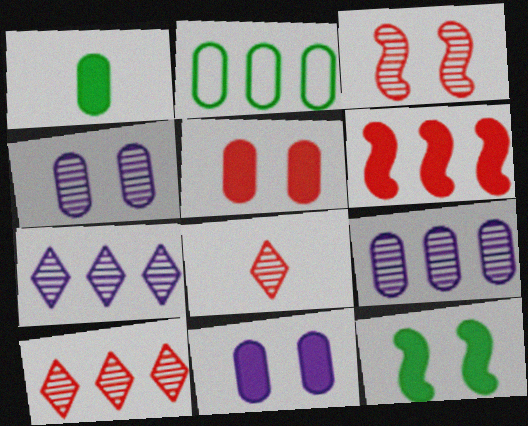[[2, 6, 7]]